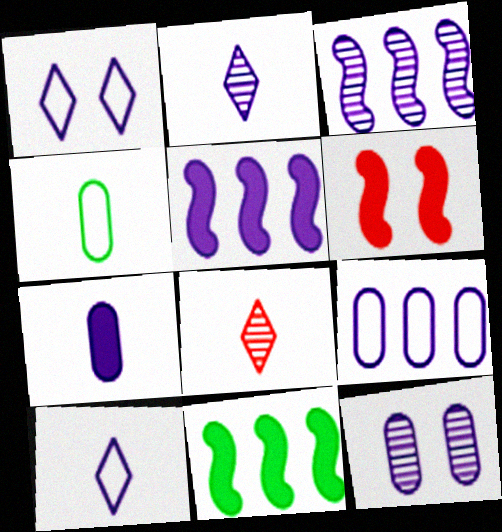[[1, 3, 7], 
[2, 3, 12], 
[5, 10, 12], 
[7, 9, 12]]